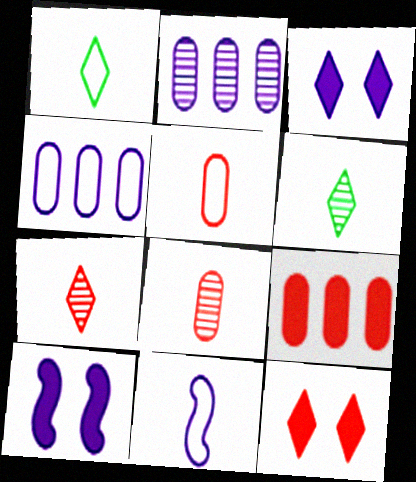[[1, 5, 11], 
[2, 3, 11]]